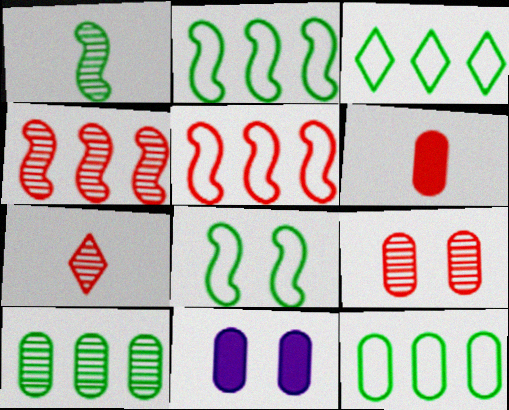[[2, 3, 12], 
[2, 7, 11], 
[4, 7, 9]]